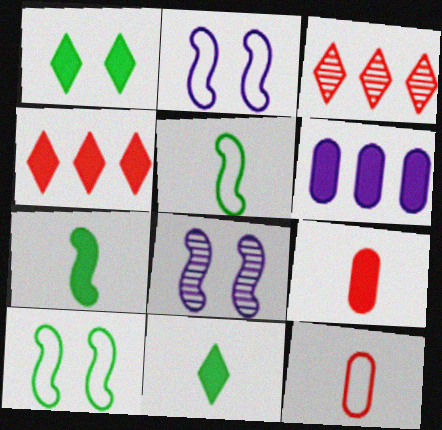[]